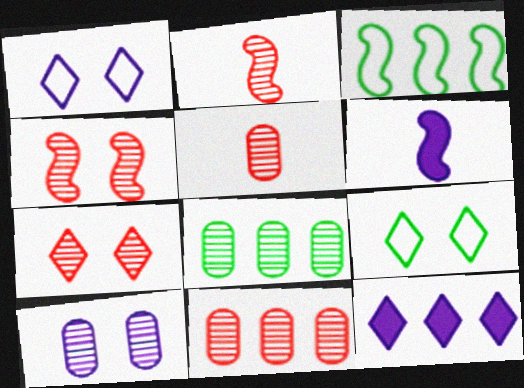[[2, 7, 11], 
[3, 4, 6], 
[3, 11, 12], 
[5, 8, 10], 
[6, 9, 11]]